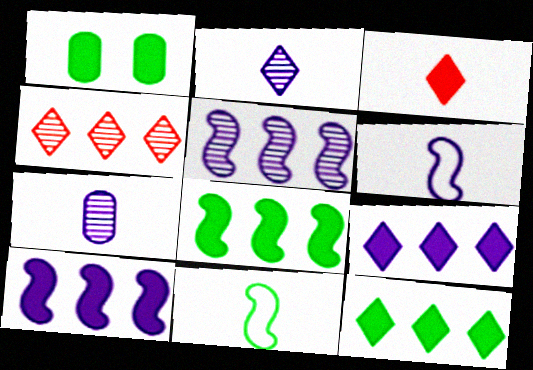[[1, 3, 10], 
[1, 4, 6], 
[3, 7, 11]]